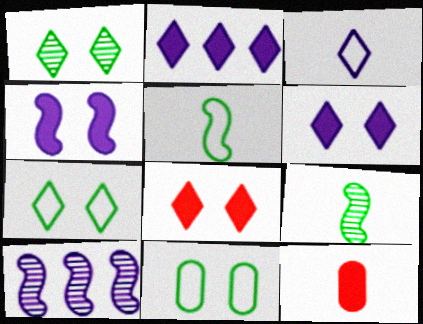[[3, 9, 12], 
[7, 10, 12]]